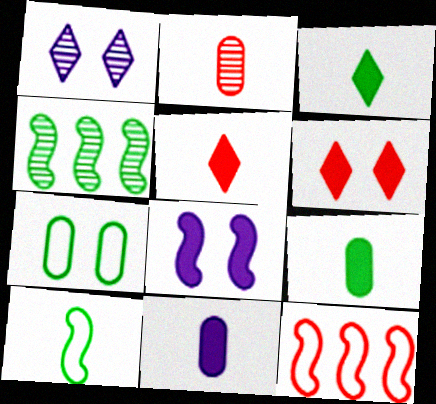[[1, 2, 4], 
[1, 9, 12], 
[2, 6, 12], 
[3, 4, 7]]